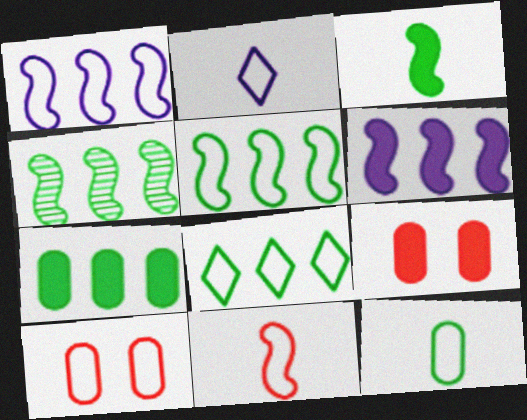[[2, 4, 9], 
[2, 5, 10], 
[2, 11, 12], 
[4, 7, 8]]